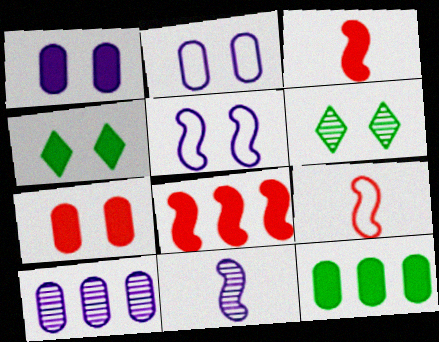[[4, 9, 10], 
[5, 6, 7]]